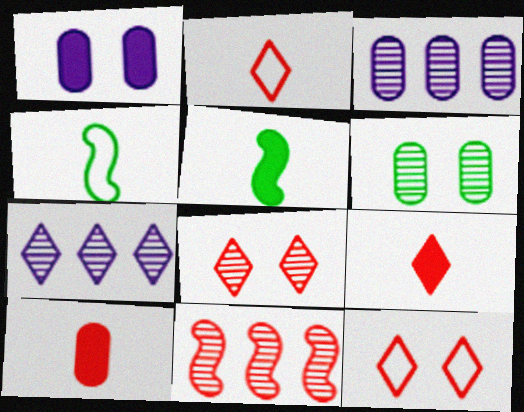[[3, 5, 12], 
[10, 11, 12]]